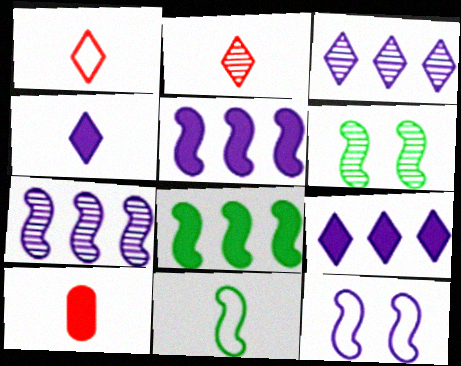[[6, 8, 11]]